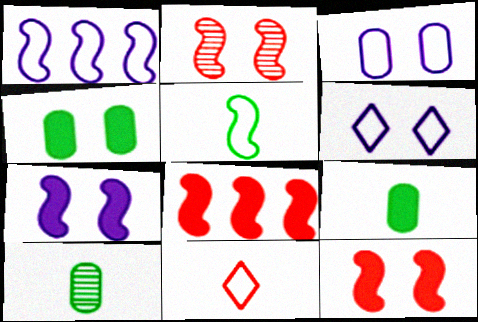[[2, 4, 6], 
[6, 8, 10]]